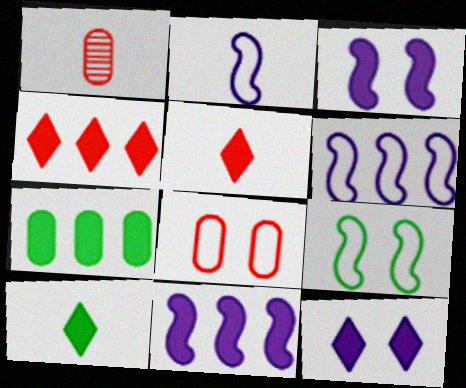[[1, 2, 10], 
[3, 5, 7], 
[4, 7, 11], 
[4, 10, 12]]